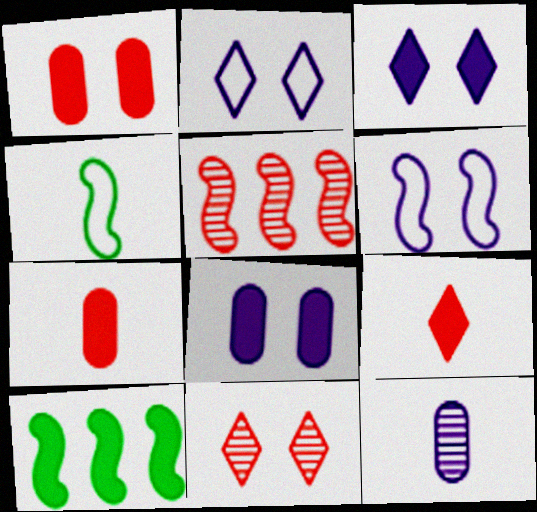[[3, 7, 10], 
[4, 9, 12], 
[8, 9, 10]]